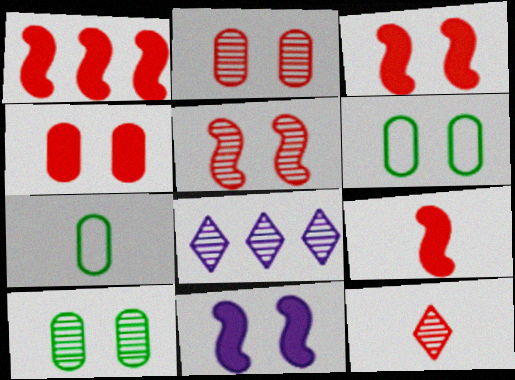[[1, 3, 9], 
[3, 7, 8], 
[6, 8, 9]]